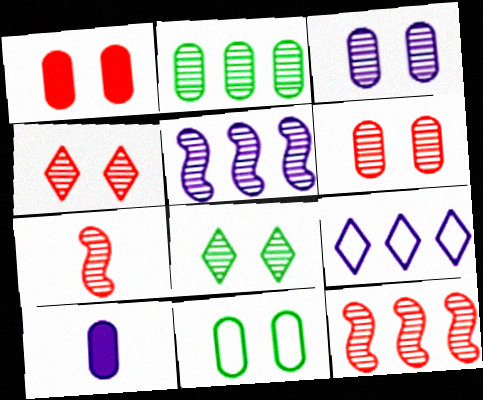[[1, 3, 11]]